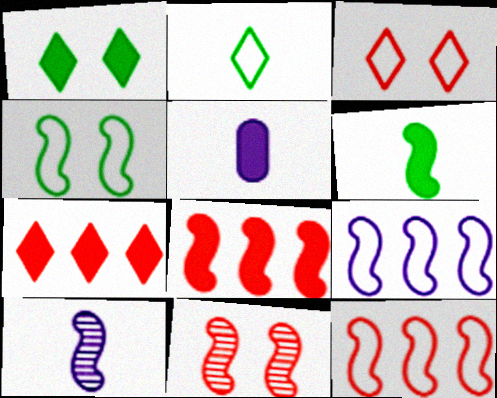[[1, 5, 8], 
[4, 8, 10], 
[6, 9, 11]]